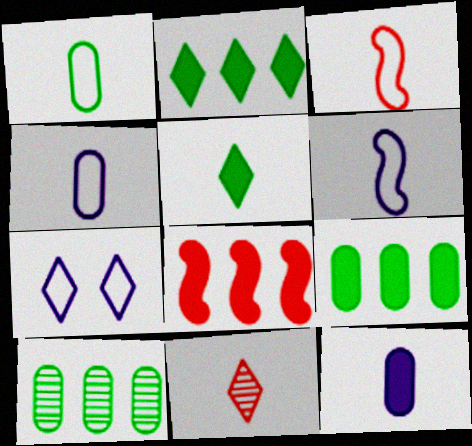[[2, 7, 11]]